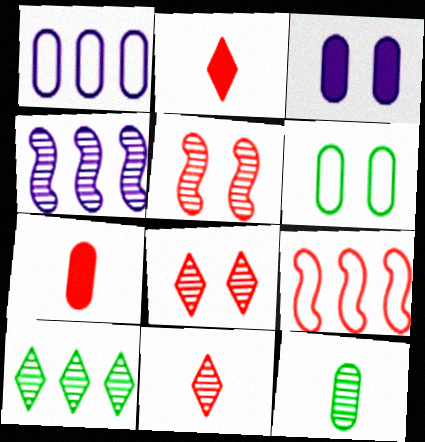[[2, 4, 6], 
[4, 8, 12], 
[7, 8, 9]]